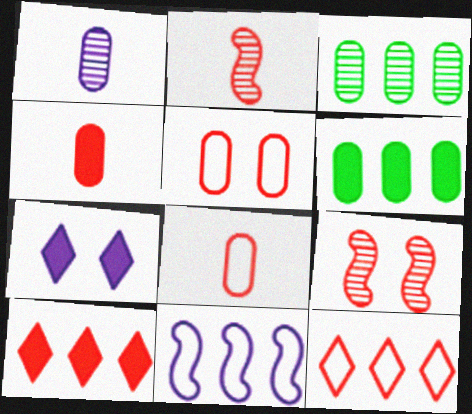[[1, 5, 6], 
[1, 7, 11], 
[2, 5, 10], 
[3, 10, 11], 
[4, 9, 12], 
[8, 9, 10]]